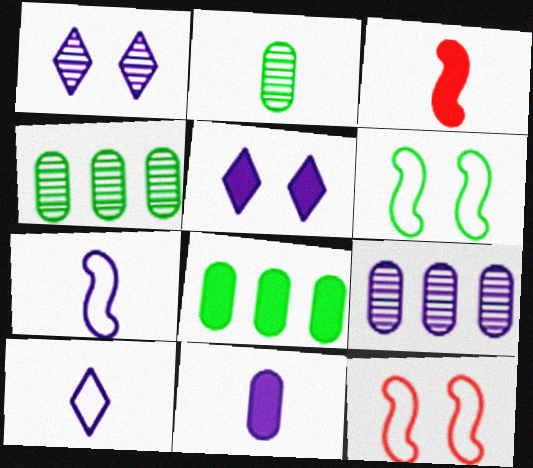[[2, 3, 10], 
[3, 5, 8], 
[5, 7, 9]]